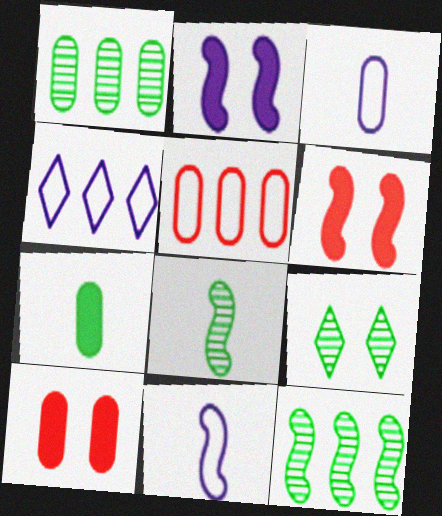[[1, 3, 10], 
[1, 8, 9], 
[4, 8, 10], 
[6, 11, 12]]